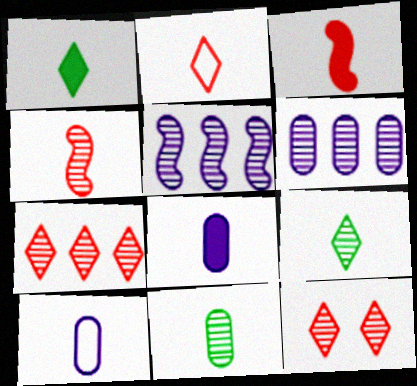[[1, 3, 8], 
[1, 4, 10], 
[3, 9, 10], 
[5, 11, 12]]